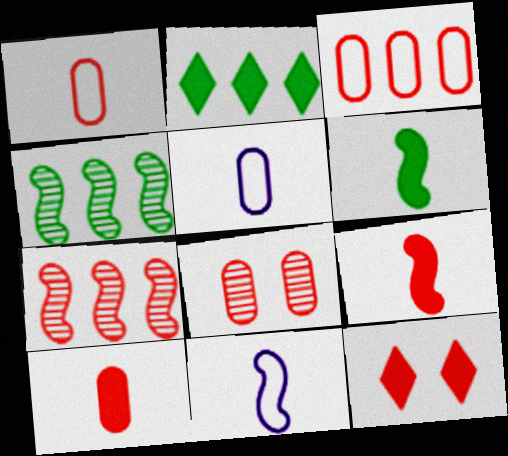[[1, 7, 12], 
[2, 8, 11], 
[3, 8, 10], 
[4, 5, 12]]